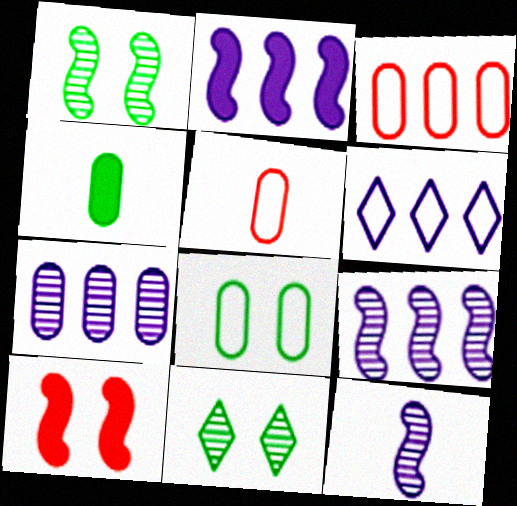[[2, 5, 11], 
[2, 6, 7]]